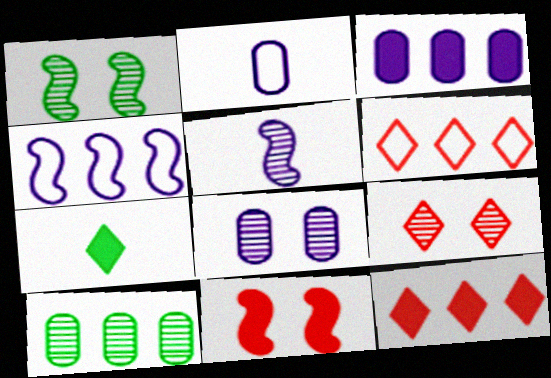[[1, 2, 12], 
[1, 8, 9], 
[2, 3, 8], 
[3, 7, 11], 
[4, 10, 12], 
[5, 9, 10]]